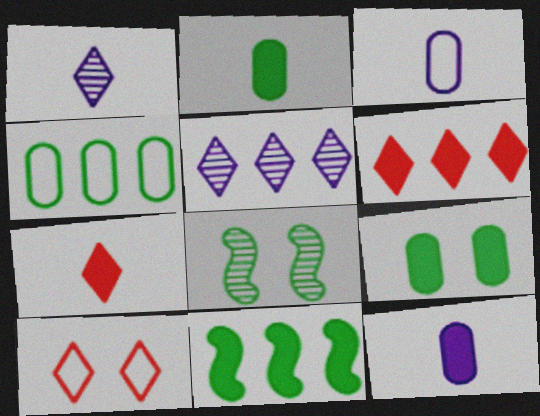[[3, 6, 8]]